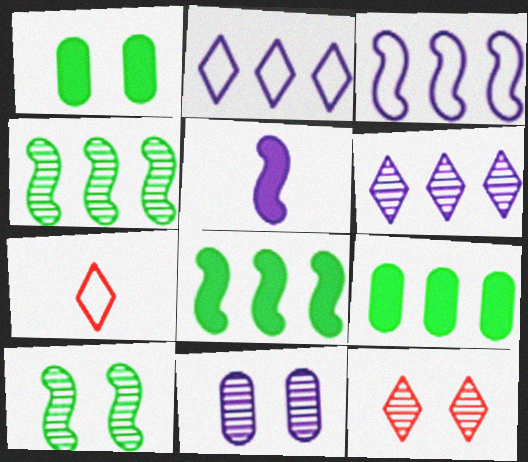[[2, 5, 11], 
[7, 8, 11], 
[10, 11, 12]]